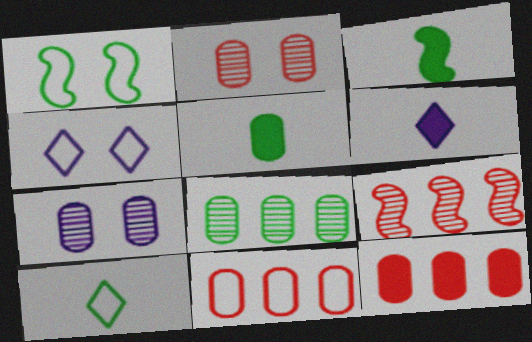[[4, 5, 9], 
[5, 7, 11]]